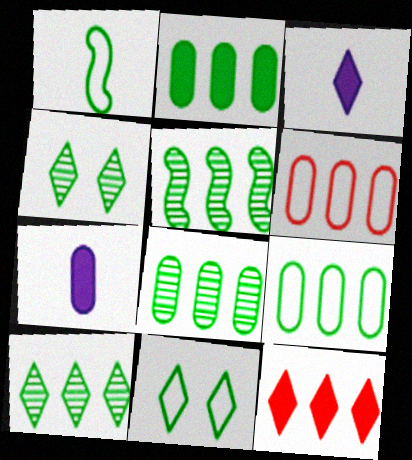[[1, 2, 4], 
[1, 9, 11], 
[2, 8, 9], 
[5, 8, 10]]